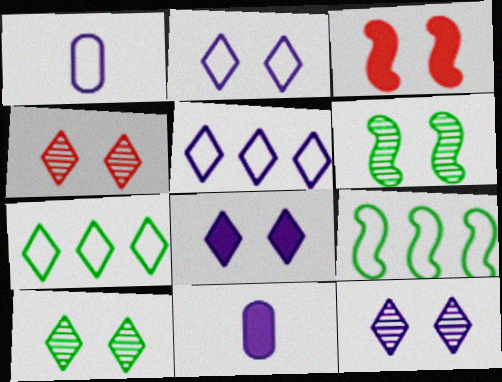[[2, 8, 12], 
[4, 9, 11], 
[4, 10, 12]]